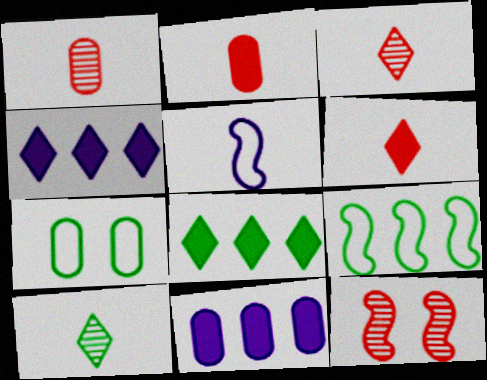[[1, 7, 11], 
[2, 5, 10]]